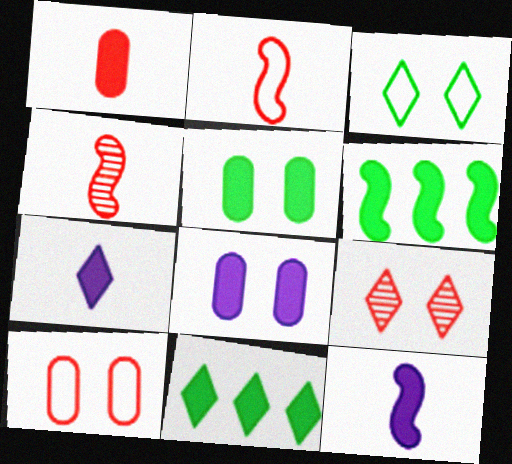[]